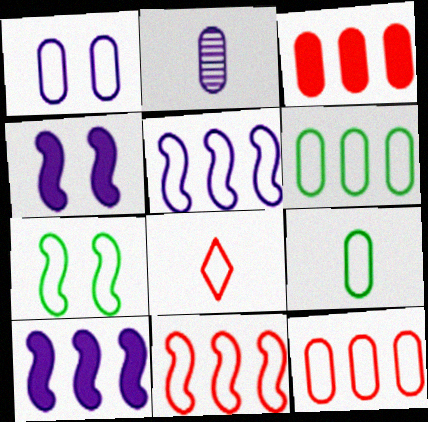[[1, 9, 12]]